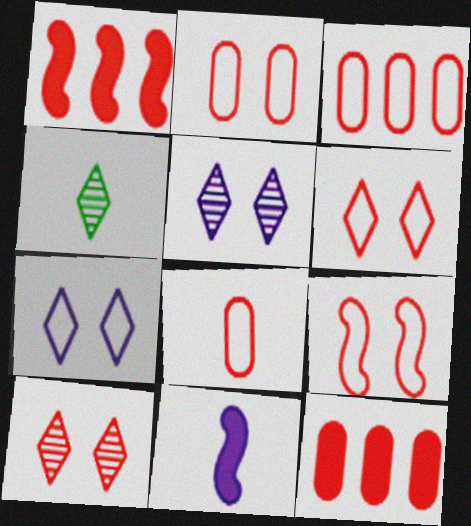[[1, 8, 10], 
[2, 3, 8], 
[2, 6, 9], 
[4, 8, 11]]